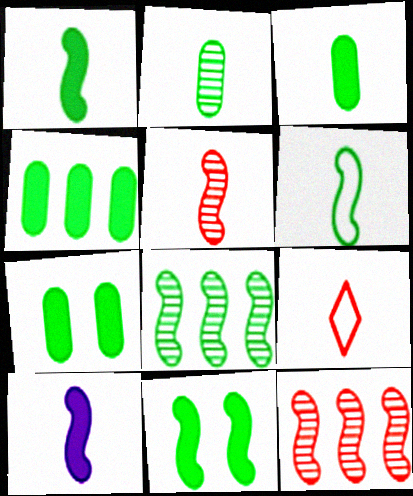[[2, 9, 10], 
[3, 4, 7], 
[5, 6, 10], 
[6, 8, 11]]